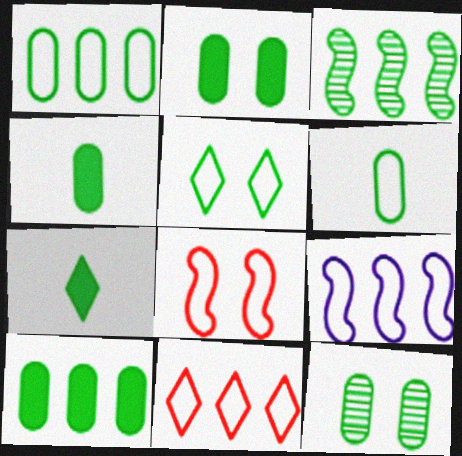[[1, 4, 12], 
[1, 9, 11], 
[2, 4, 10], 
[3, 4, 5], 
[6, 10, 12]]